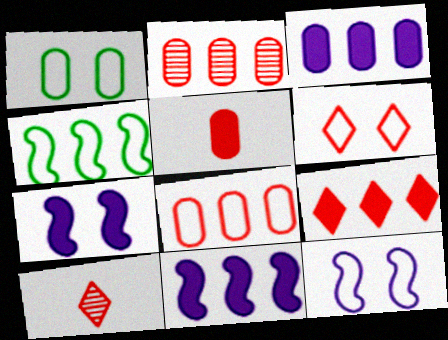[[1, 6, 12], 
[1, 10, 11], 
[6, 9, 10]]